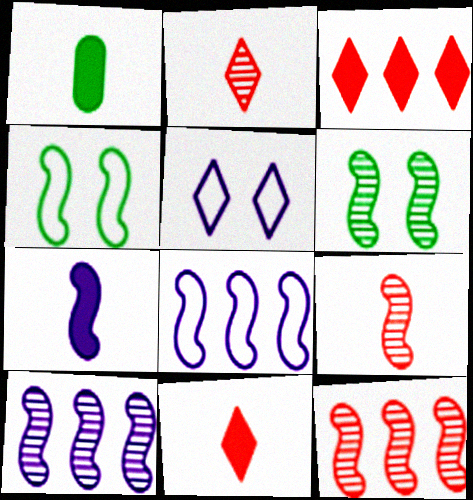[[1, 5, 12], 
[1, 7, 11], 
[4, 7, 12], 
[6, 9, 10]]